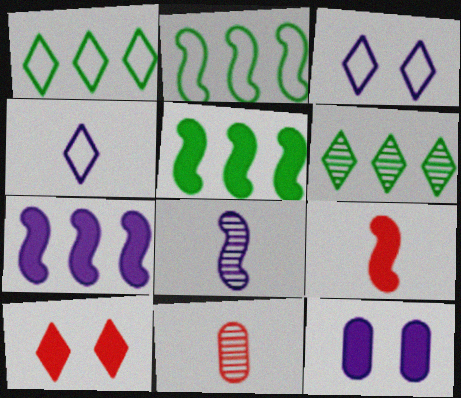[[3, 5, 11], 
[4, 6, 10]]